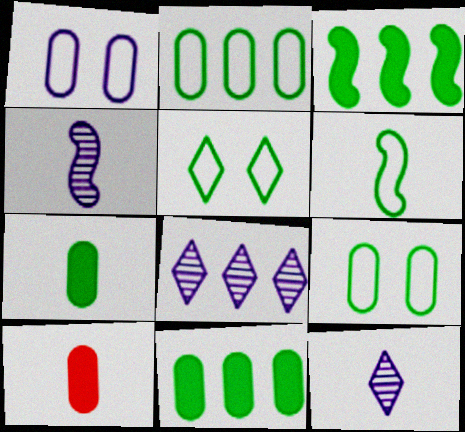[[2, 5, 6], 
[6, 10, 12]]